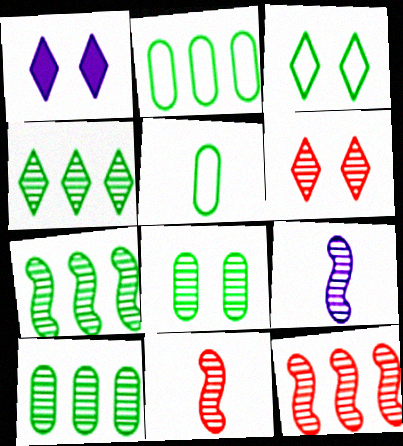[[1, 2, 11], 
[1, 3, 6], 
[1, 5, 12], 
[4, 7, 10], 
[6, 9, 10]]